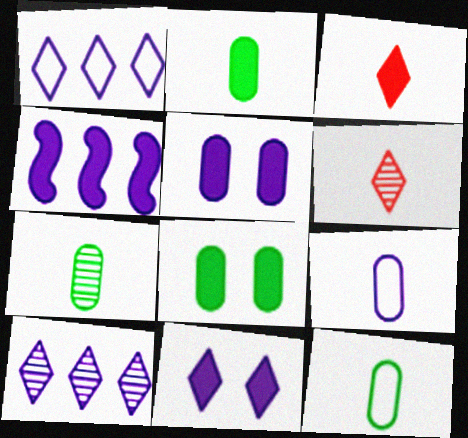[[2, 7, 12], 
[3, 4, 8]]